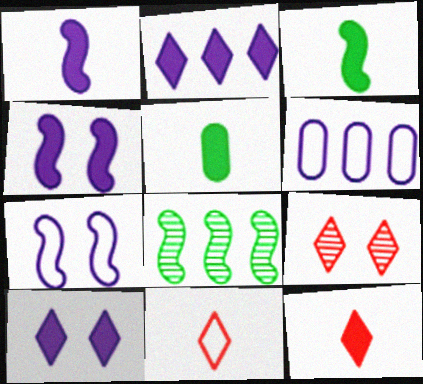[[1, 5, 12], 
[3, 6, 9]]